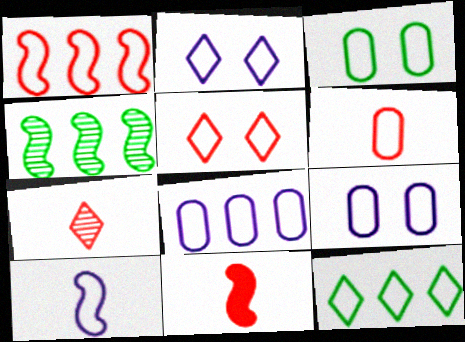[[1, 5, 6], 
[1, 8, 12], 
[2, 8, 10], 
[3, 6, 8], 
[6, 7, 11]]